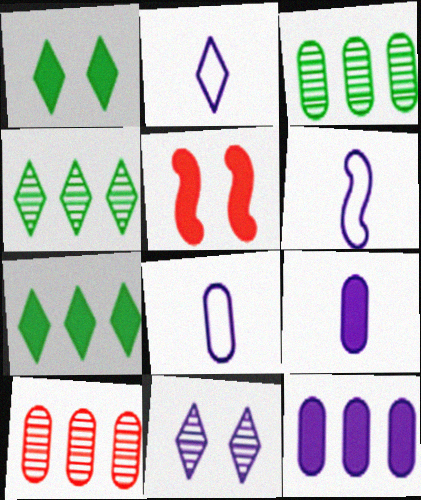[[1, 6, 10], 
[2, 3, 5], 
[2, 6, 8], 
[4, 5, 8], 
[5, 7, 9], 
[6, 11, 12]]